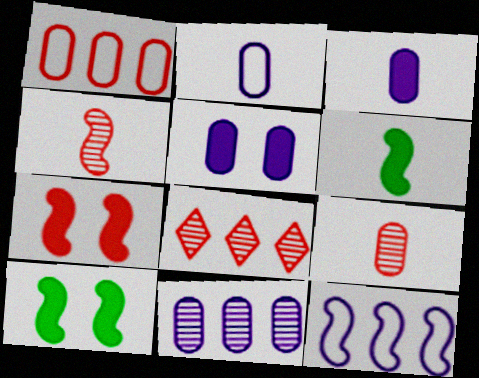[[2, 5, 11], 
[2, 8, 10], 
[4, 10, 12]]